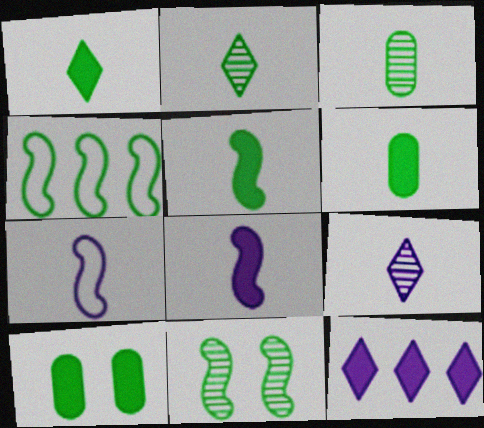[[1, 5, 6], 
[2, 4, 10], 
[4, 5, 11]]